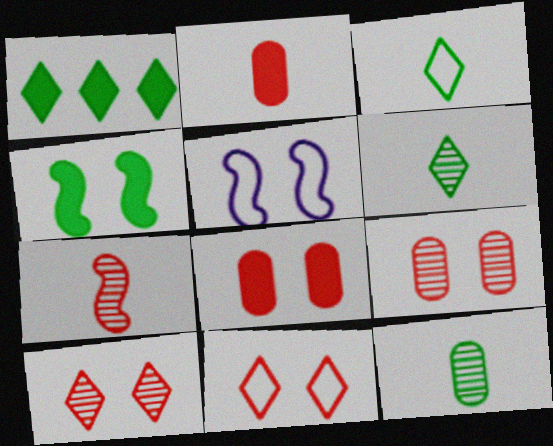[]